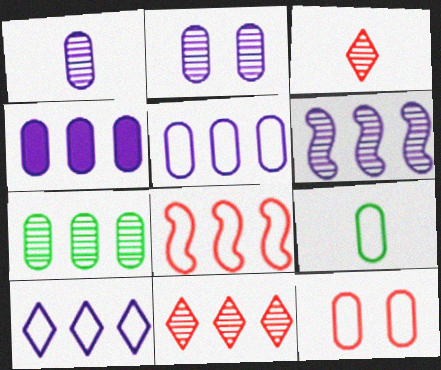[[4, 6, 10], 
[5, 9, 12], 
[6, 7, 11]]